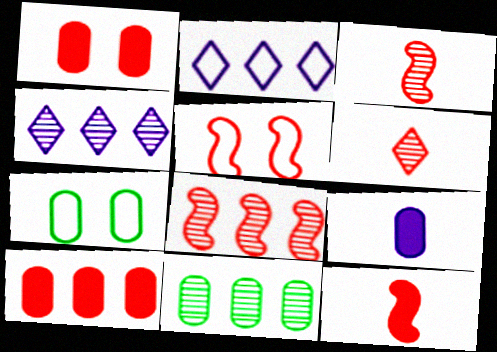[[4, 7, 12], 
[4, 8, 11], 
[5, 6, 10], 
[5, 8, 12]]